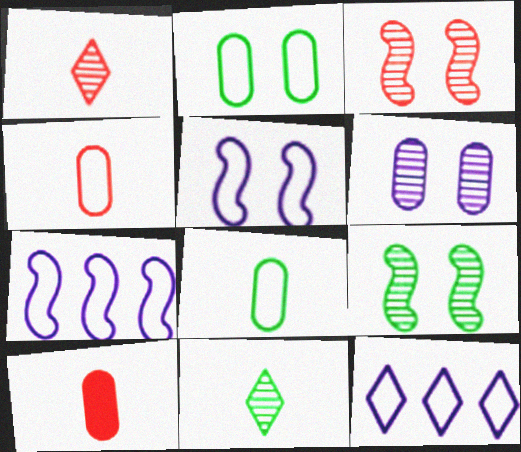[[9, 10, 12]]